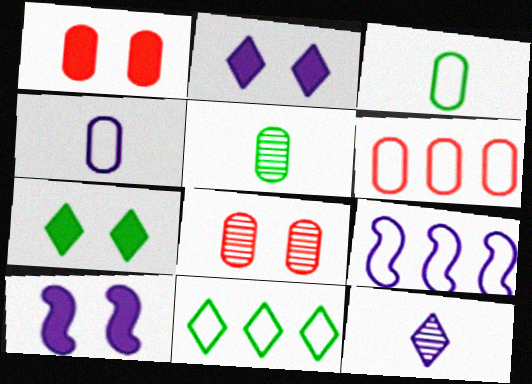[[1, 7, 10], 
[6, 9, 11]]